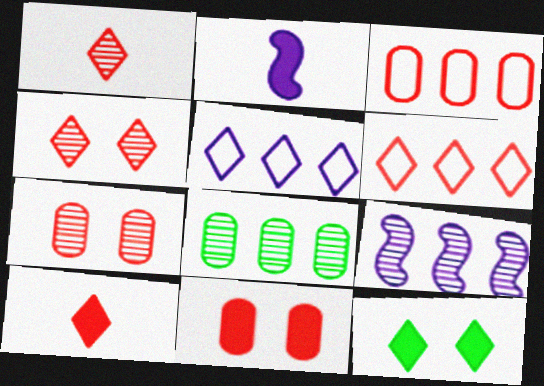[[1, 5, 12], 
[4, 6, 10]]